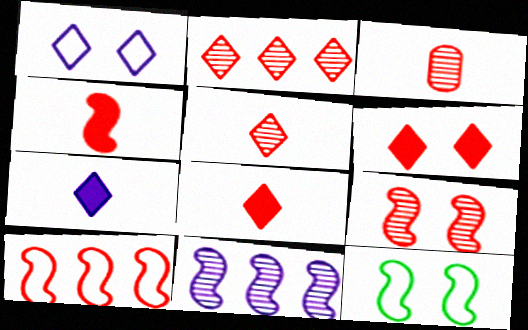[[2, 3, 9], 
[3, 6, 10], 
[4, 9, 10], 
[4, 11, 12]]